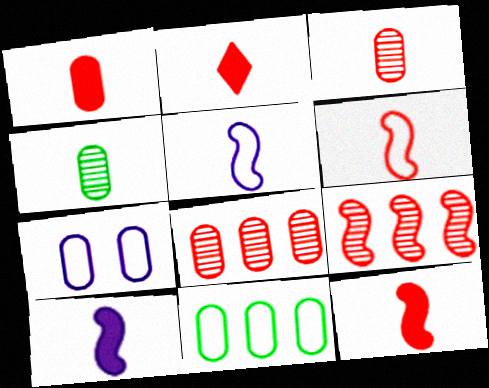[[1, 2, 12], 
[2, 3, 6], 
[2, 4, 5]]